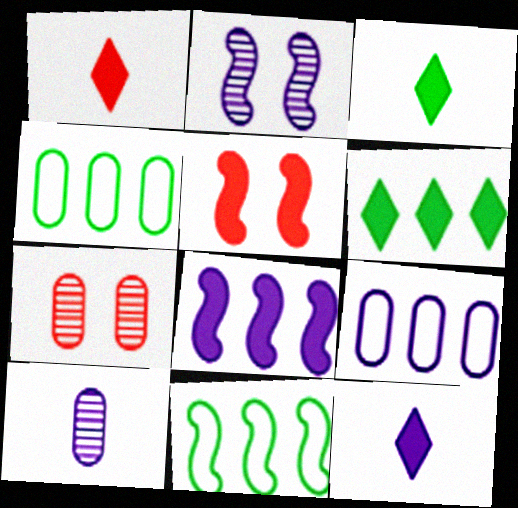[[1, 2, 4], 
[1, 3, 12], 
[2, 9, 12], 
[7, 11, 12]]